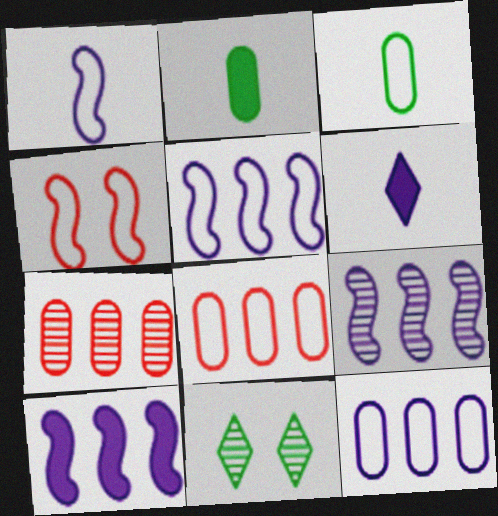[[5, 9, 10]]